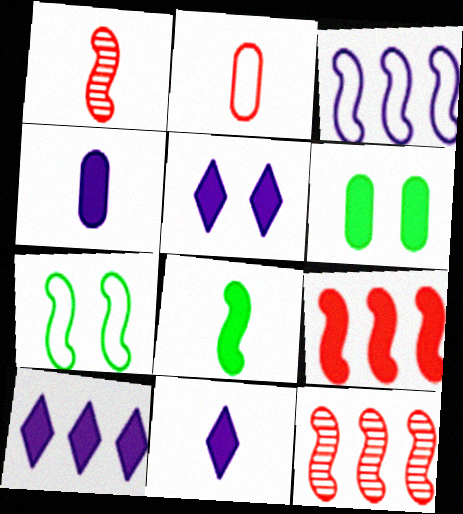[[5, 10, 11], 
[6, 9, 11]]